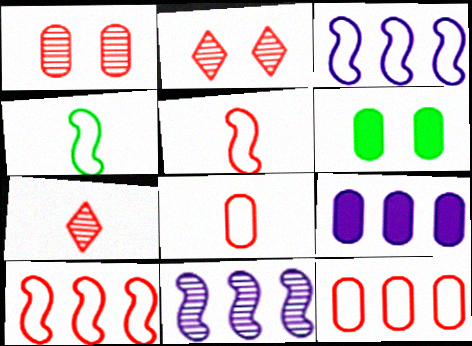[[2, 4, 9], 
[3, 6, 7]]